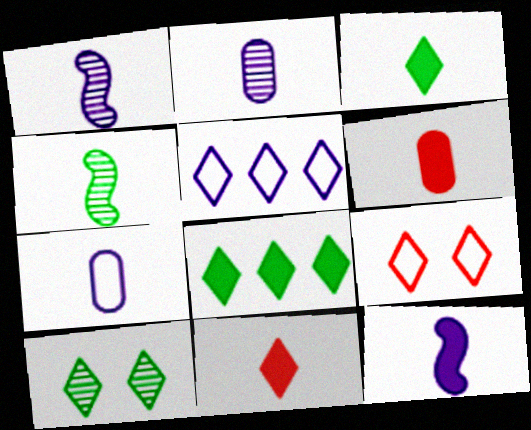[[3, 6, 12], 
[4, 7, 11], 
[5, 10, 11]]